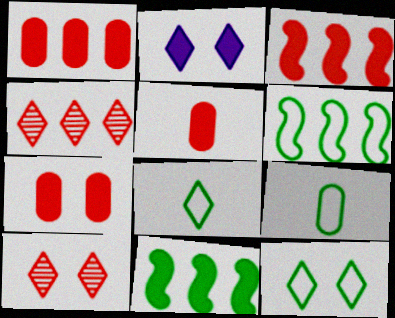[[1, 5, 7], 
[2, 4, 8], 
[2, 5, 11], 
[2, 10, 12], 
[6, 9, 12]]